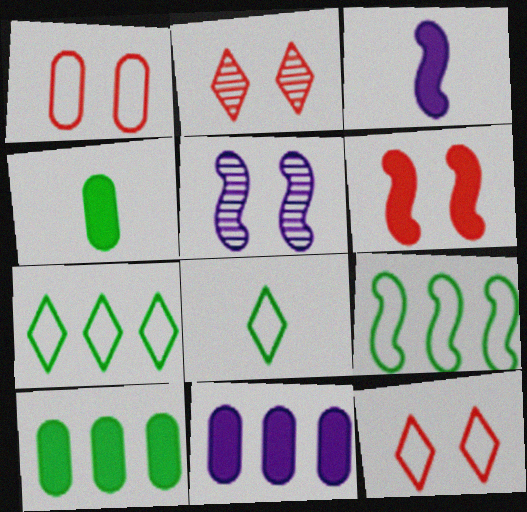[[1, 2, 6]]